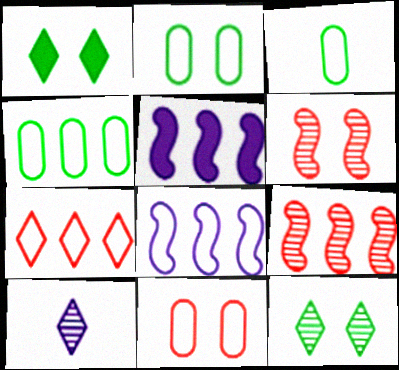[[1, 7, 10], 
[2, 3, 4], 
[4, 7, 8]]